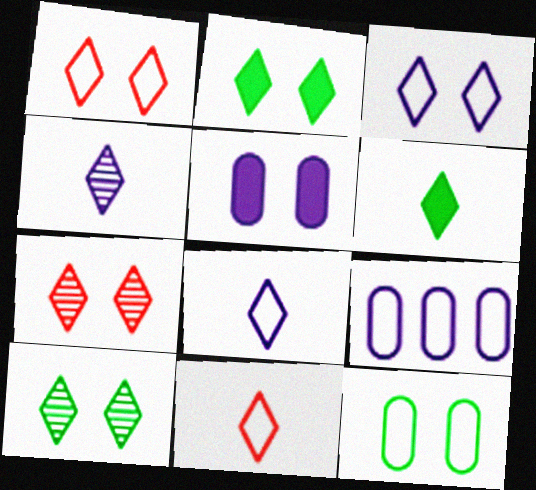[[2, 3, 7], 
[4, 6, 11]]